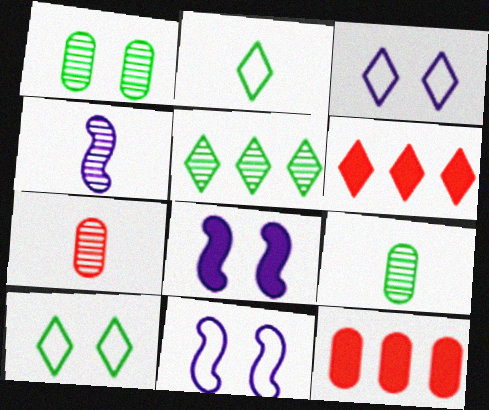[[4, 10, 12], 
[6, 9, 11]]